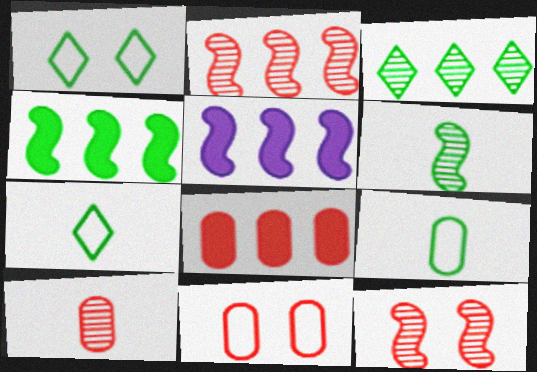[[1, 5, 10], 
[8, 10, 11]]